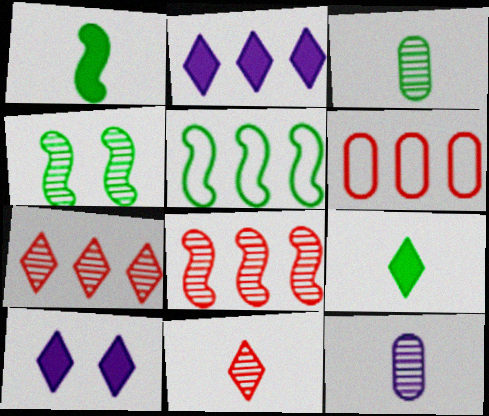[[1, 4, 5], 
[4, 7, 12]]